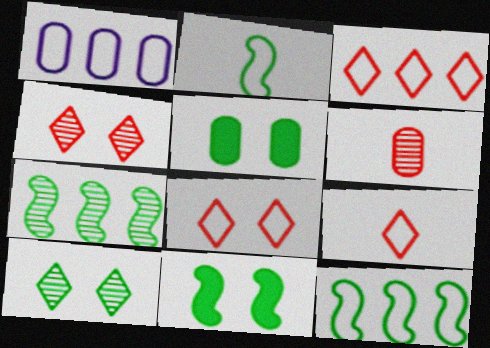[[1, 2, 8], 
[1, 3, 12], 
[1, 5, 6], 
[2, 7, 11], 
[3, 8, 9]]